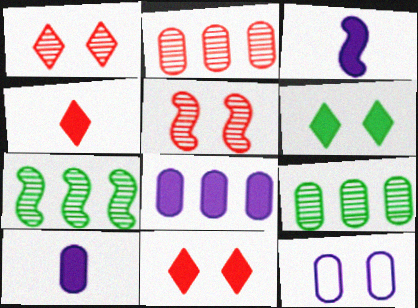[[4, 7, 12], 
[5, 6, 12]]